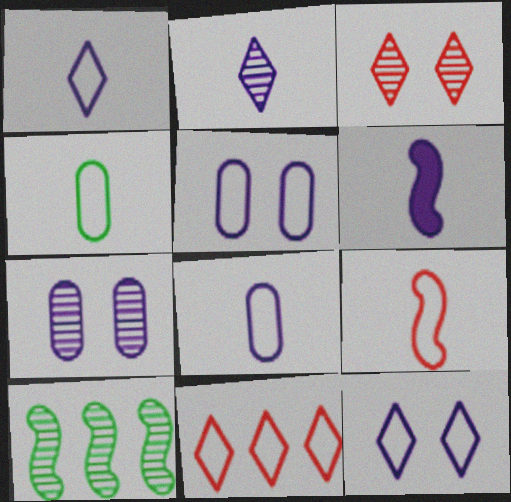[[1, 4, 9], 
[2, 6, 8]]